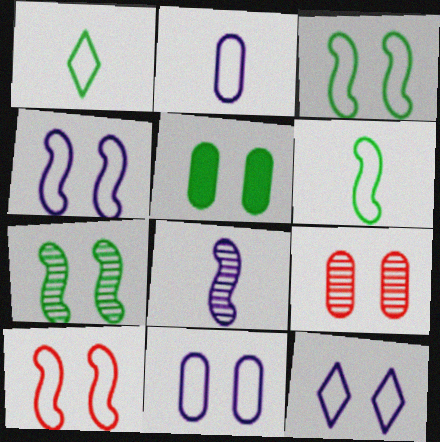[[3, 4, 10], 
[4, 11, 12], 
[5, 9, 11]]